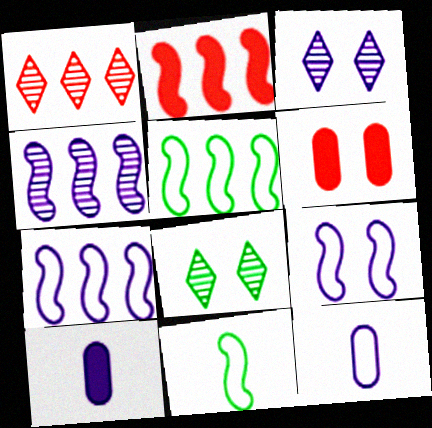[[2, 4, 5], 
[2, 8, 12], 
[3, 7, 10], 
[6, 8, 9]]